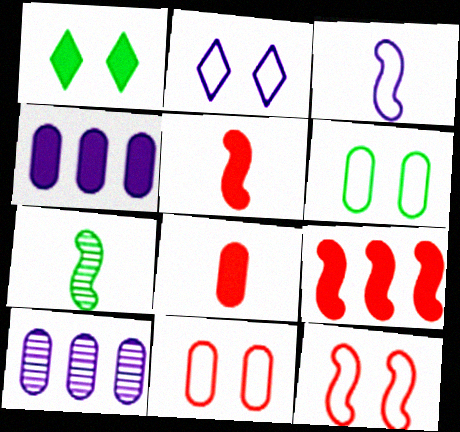[[1, 4, 5], 
[2, 6, 12], 
[3, 5, 7], 
[6, 8, 10]]